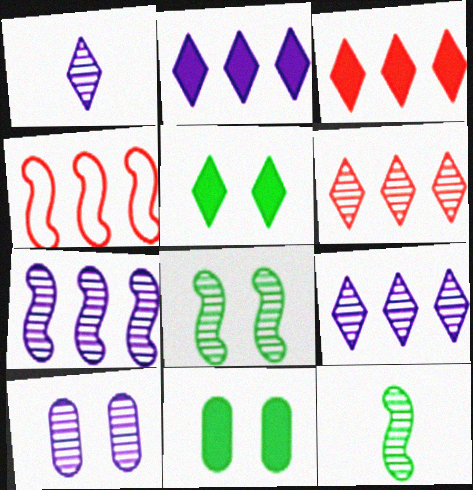[[1, 4, 11], 
[1, 7, 10], 
[6, 10, 12]]